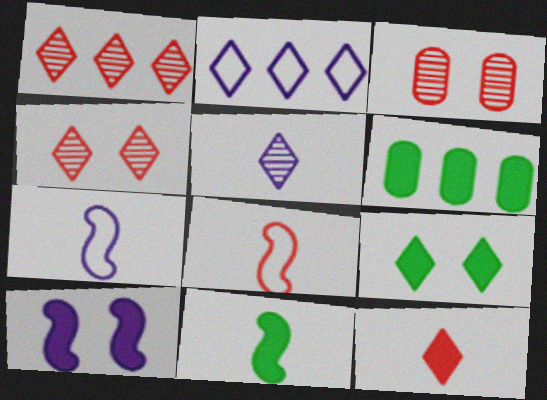[[2, 3, 11], 
[4, 6, 7], 
[6, 9, 11], 
[6, 10, 12]]